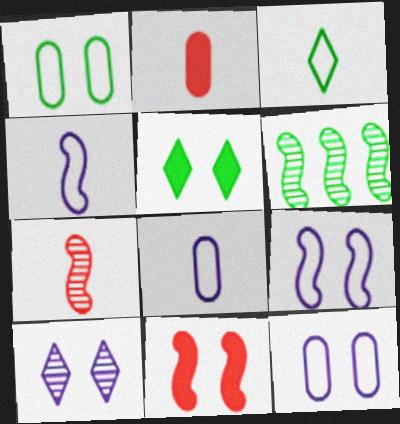[[1, 10, 11], 
[4, 6, 11]]